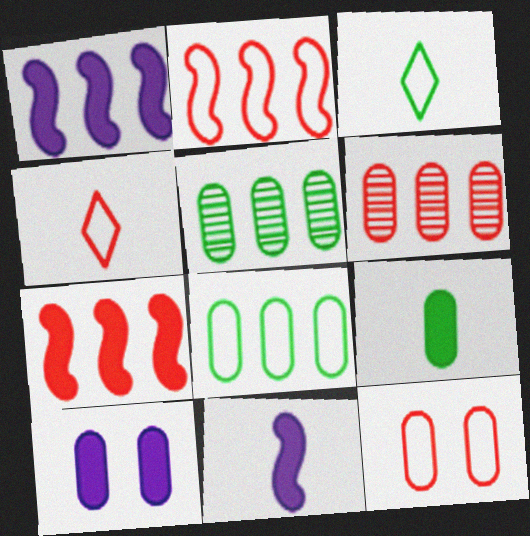[[2, 4, 12]]